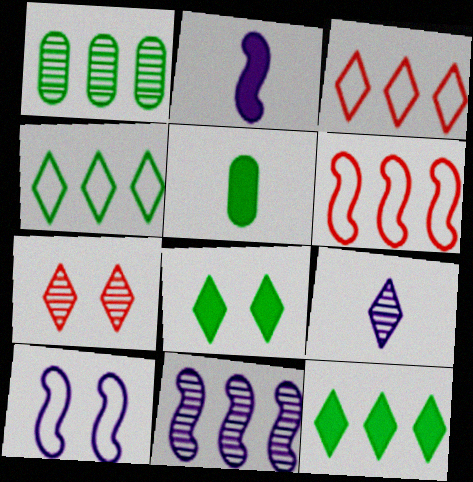[[2, 10, 11], 
[3, 8, 9]]